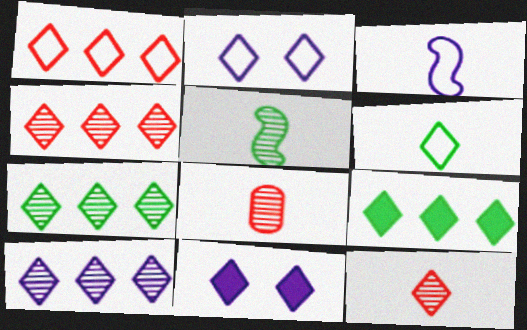[[1, 2, 6], 
[1, 9, 10], 
[2, 9, 12], 
[4, 6, 11], 
[4, 7, 10]]